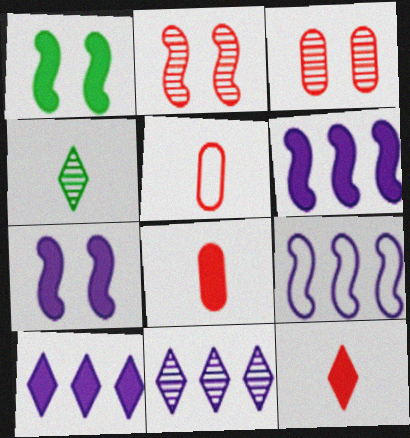[[1, 5, 11], 
[1, 8, 10]]